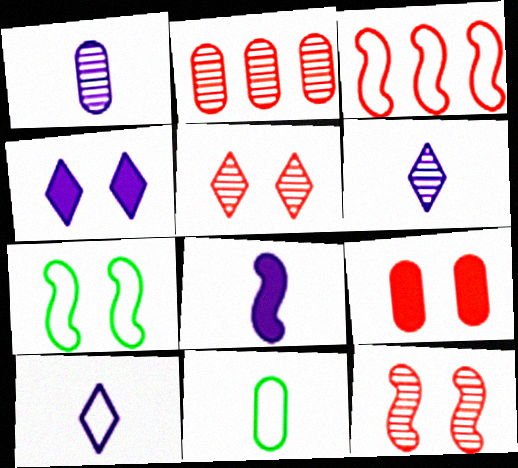[[1, 8, 10]]